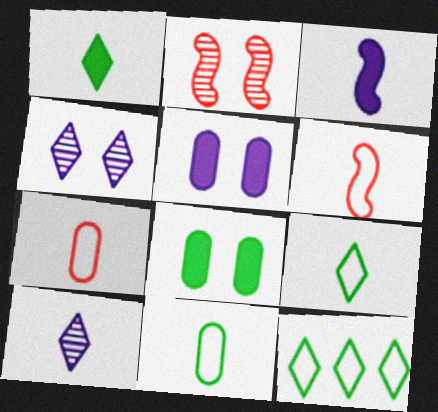[]